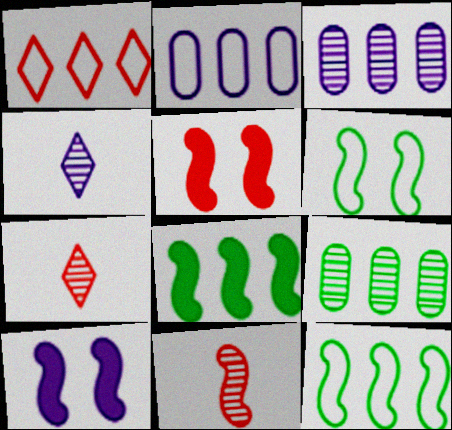[[1, 2, 12], 
[1, 3, 8], 
[2, 4, 10], 
[10, 11, 12]]